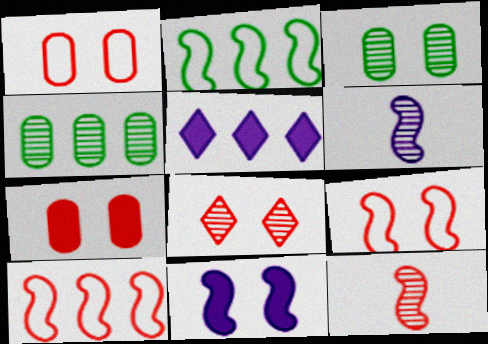[[2, 11, 12], 
[4, 5, 10], 
[4, 6, 8], 
[7, 8, 9]]